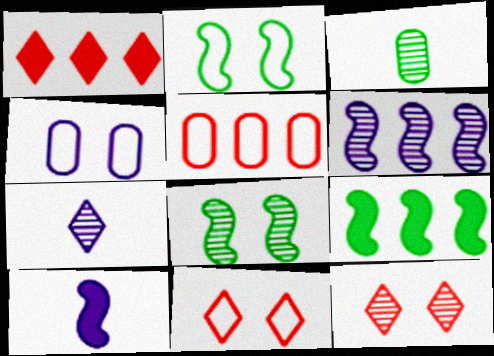[[2, 4, 11], 
[3, 6, 12]]